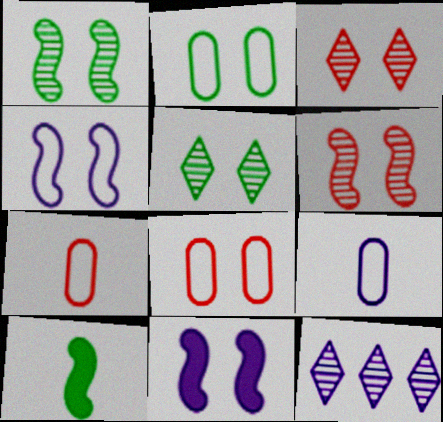[[2, 3, 11], 
[5, 8, 11], 
[8, 10, 12], 
[9, 11, 12]]